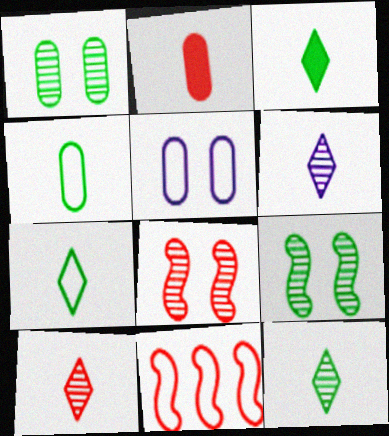[[3, 7, 12], 
[5, 7, 11], 
[6, 10, 12]]